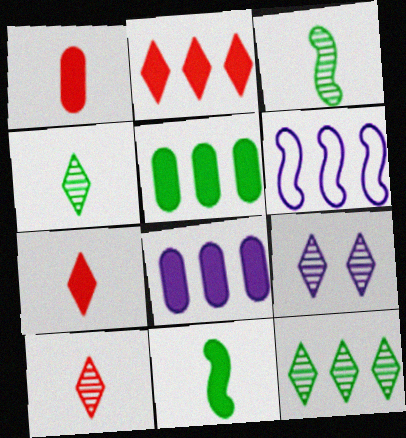[[9, 10, 12]]